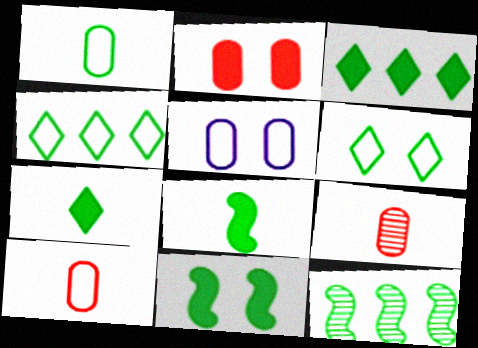[]